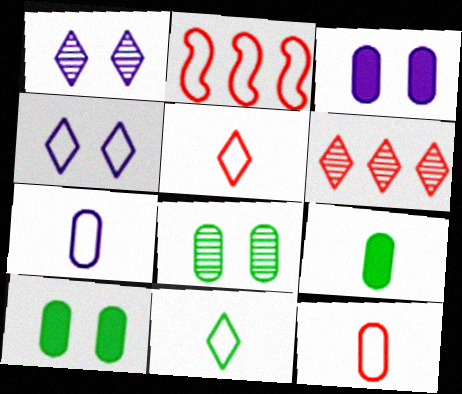[[1, 2, 9]]